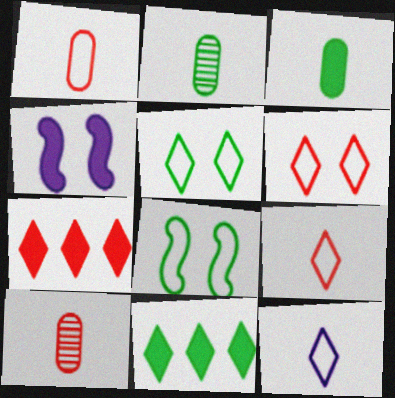[[2, 8, 11], 
[3, 4, 7]]